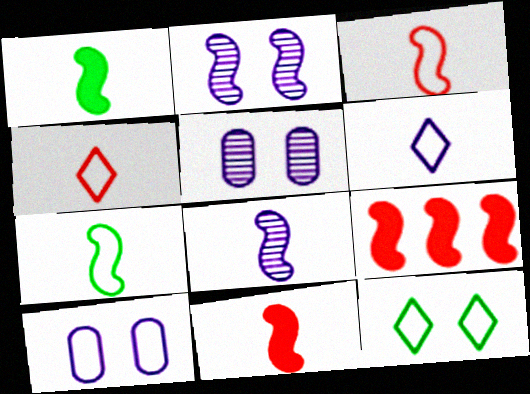[[1, 3, 8], 
[2, 7, 9], 
[7, 8, 11]]